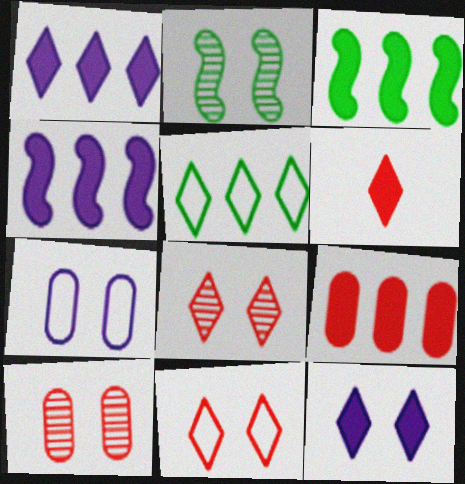[[1, 3, 9]]